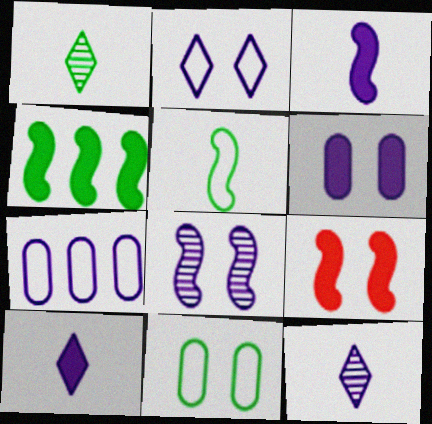[[1, 4, 11], 
[1, 7, 9], 
[2, 6, 8], 
[3, 4, 9], 
[7, 8, 10]]